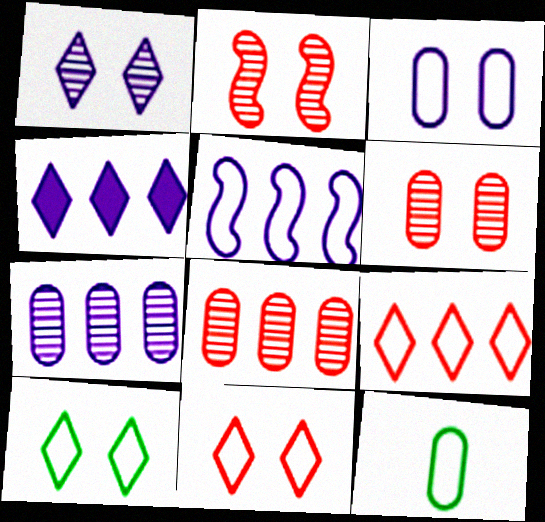[[2, 4, 12], 
[4, 5, 7], 
[5, 11, 12]]